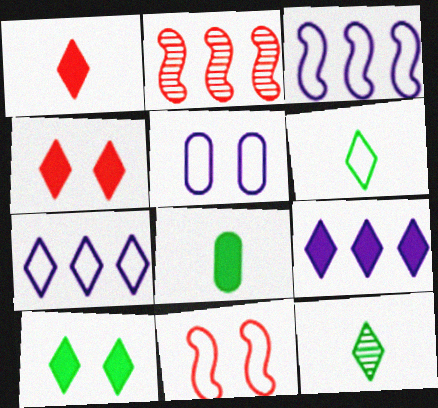[[1, 9, 10], 
[4, 7, 12]]